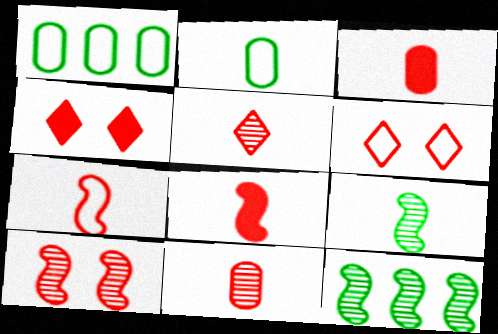[[3, 5, 7]]